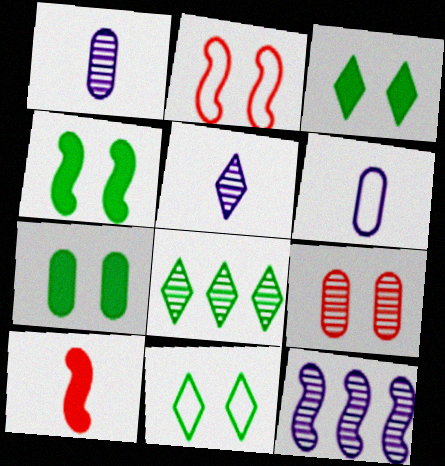[[3, 4, 7]]